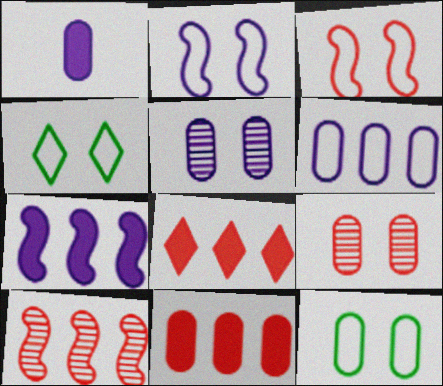[[1, 4, 10], 
[1, 5, 6]]